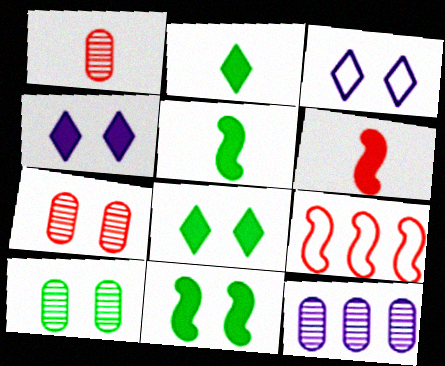[[1, 10, 12], 
[3, 7, 11]]